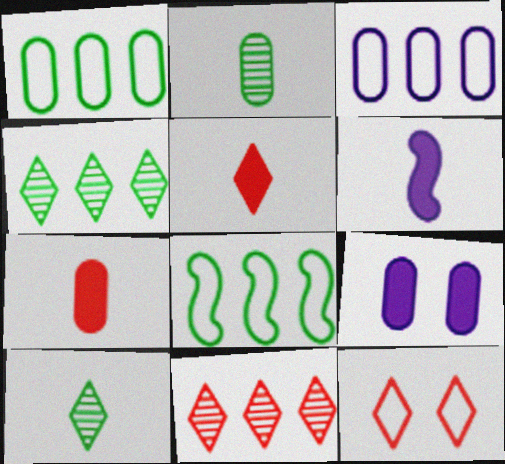[[5, 11, 12]]